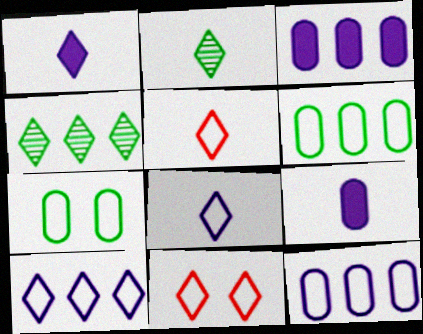[[1, 2, 5], 
[1, 4, 11]]